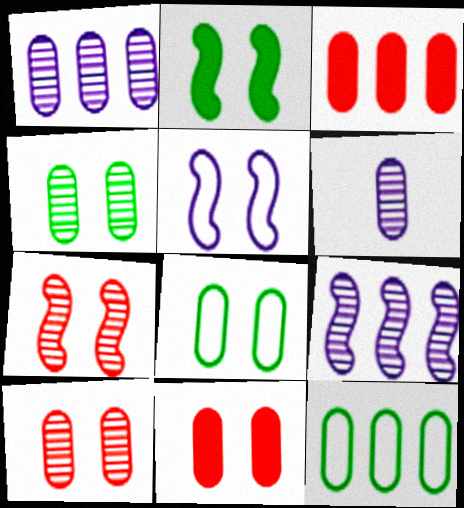[[1, 3, 12], 
[2, 5, 7], 
[3, 6, 8], 
[6, 11, 12]]